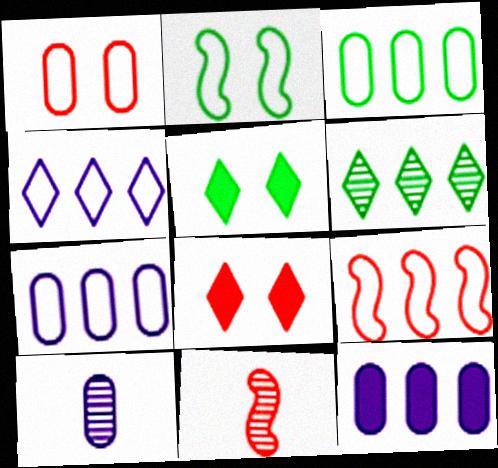[[3, 4, 9], 
[5, 7, 11], 
[5, 9, 10], 
[6, 9, 12]]